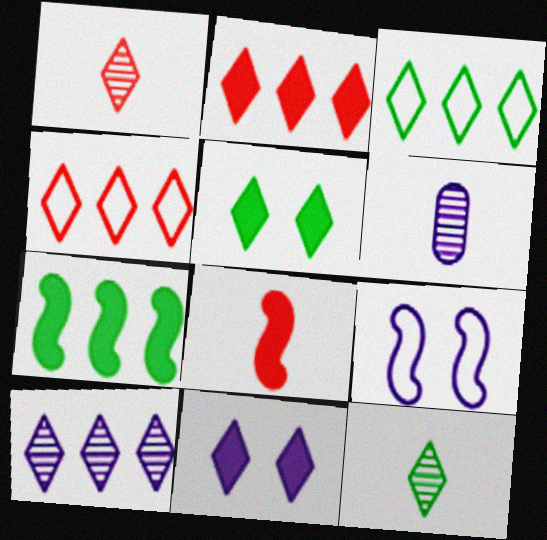[[1, 3, 11], 
[2, 3, 10], 
[3, 5, 12], 
[4, 11, 12]]